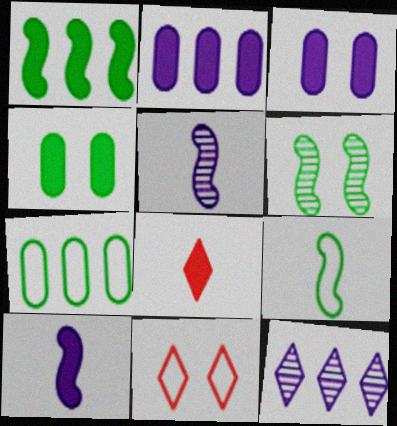[[1, 3, 8], 
[1, 6, 9], 
[3, 6, 11]]